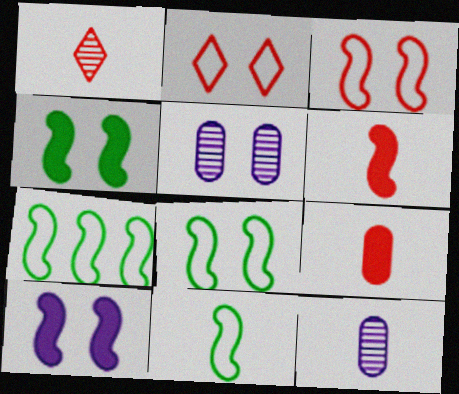[[2, 4, 5], 
[7, 8, 11]]